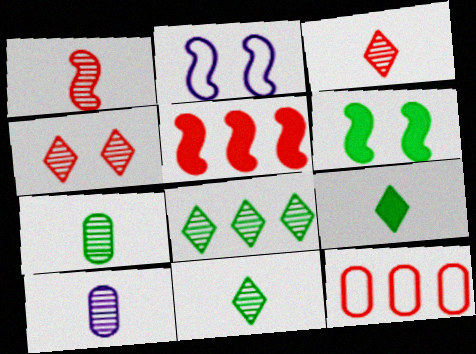[[1, 10, 11]]